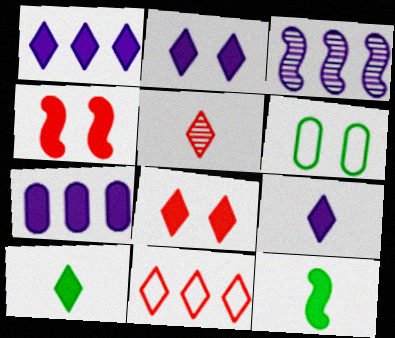[[1, 2, 9], 
[1, 8, 10], 
[4, 7, 10], 
[5, 8, 11], 
[7, 8, 12]]